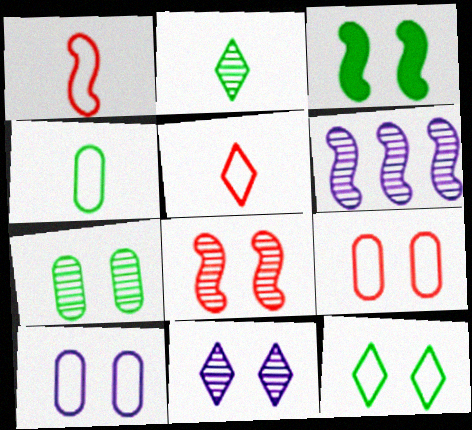[[1, 3, 6], 
[3, 7, 12], 
[3, 9, 11], 
[7, 8, 11]]